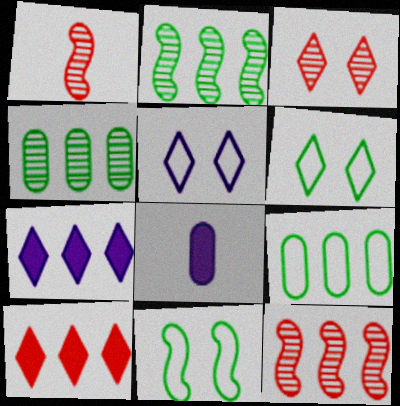[[6, 8, 12], 
[7, 9, 12]]